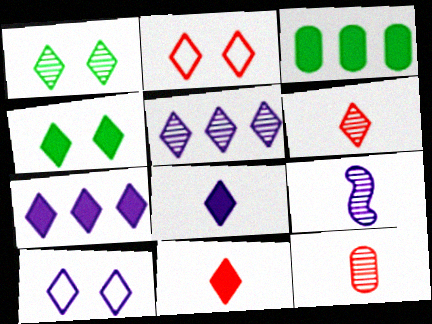[[1, 5, 6], 
[2, 3, 9], 
[4, 7, 11], 
[5, 8, 10]]